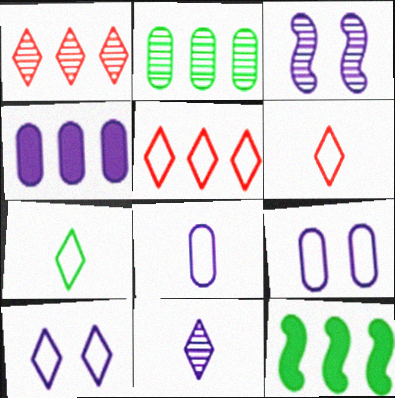[[5, 7, 10]]